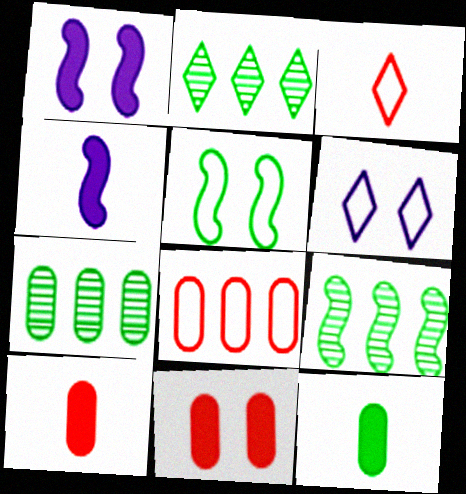[[1, 3, 7], 
[2, 5, 12], 
[2, 7, 9], 
[6, 9, 10]]